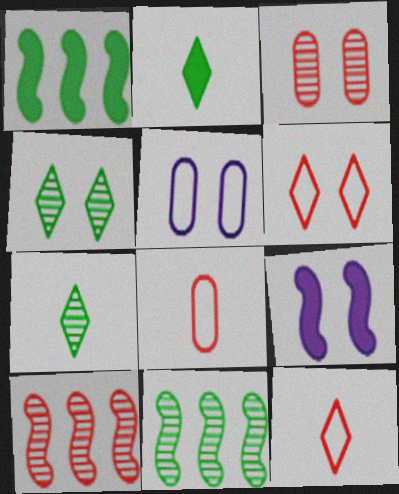[[2, 5, 10]]